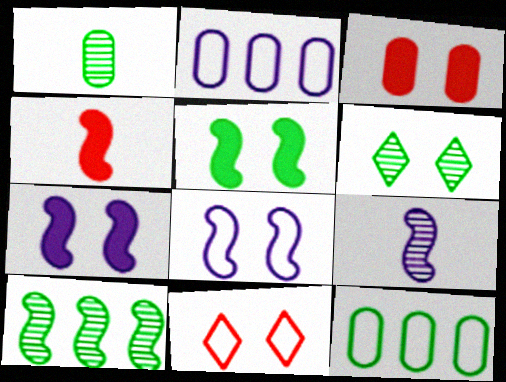[[1, 2, 3], 
[1, 6, 10], 
[2, 4, 6], 
[3, 6, 8], 
[4, 8, 10]]